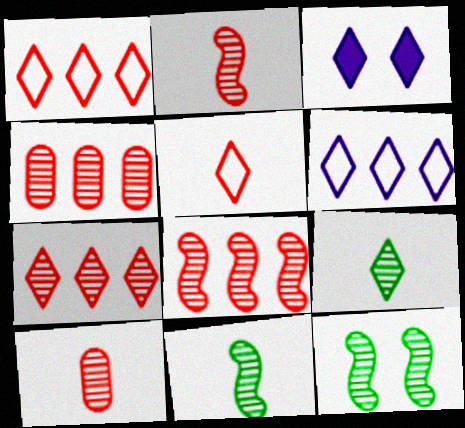[[1, 3, 9], 
[4, 7, 8]]